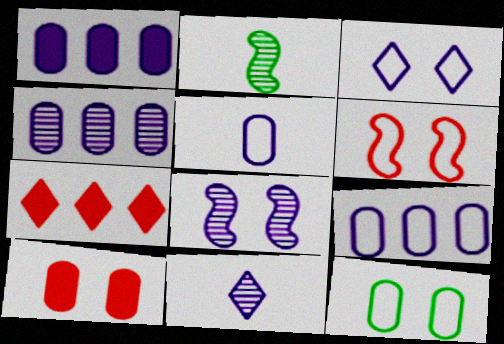[[1, 4, 9], 
[3, 6, 12], 
[4, 8, 11]]